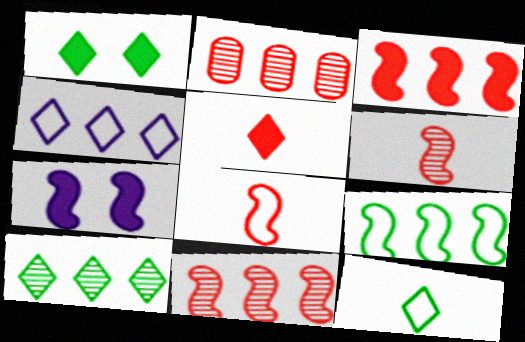[[1, 10, 12], 
[2, 7, 12], 
[6, 7, 9]]